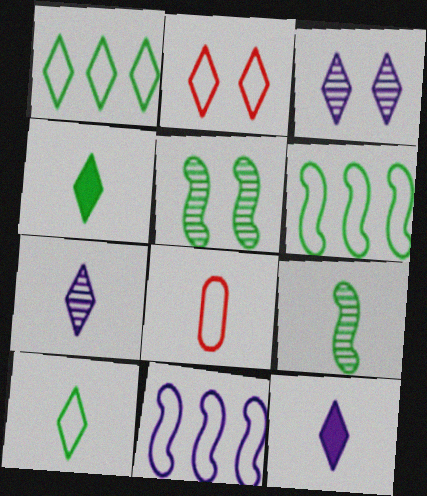[[8, 9, 12]]